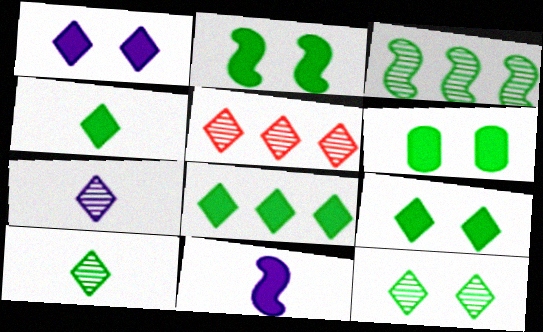[[2, 6, 9], 
[4, 8, 9], 
[5, 7, 12]]